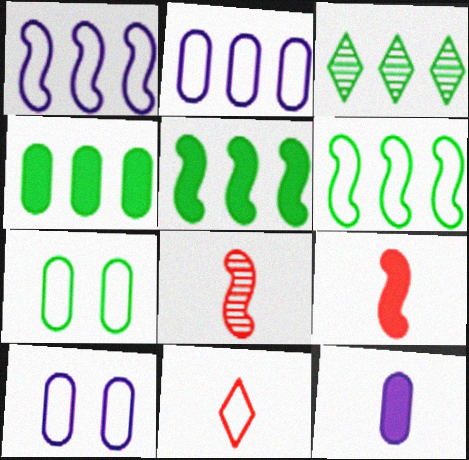[[1, 7, 11], 
[3, 4, 6], 
[3, 9, 10], 
[6, 10, 11]]